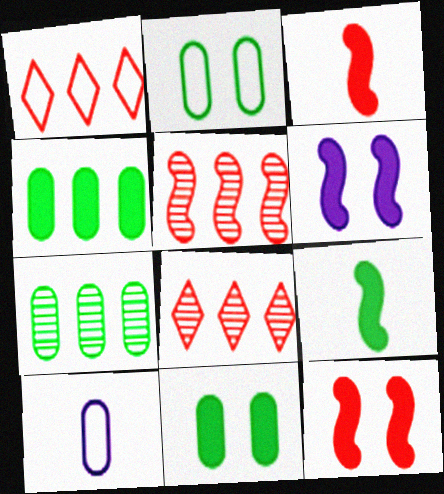[]